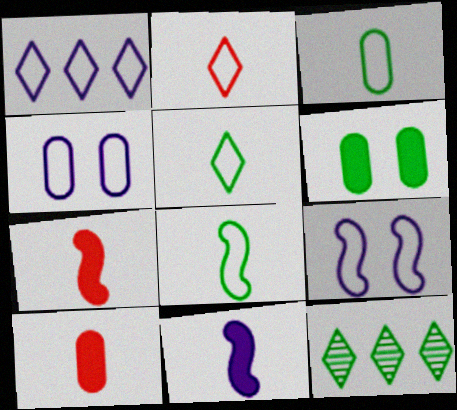[[3, 5, 8], 
[4, 7, 12], 
[6, 8, 12], 
[9, 10, 12]]